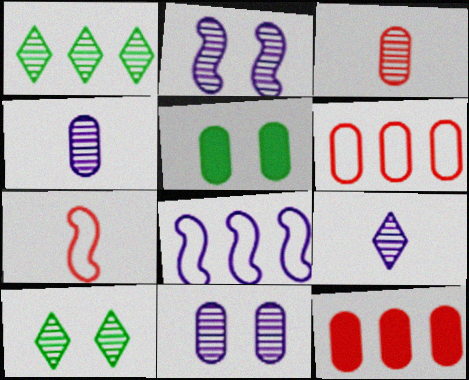[[1, 2, 3], 
[1, 8, 12], 
[4, 5, 6]]